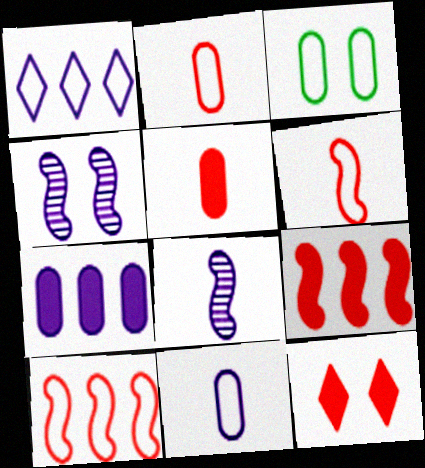[[1, 3, 6], 
[3, 4, 12], 
[5, 9, 12]]